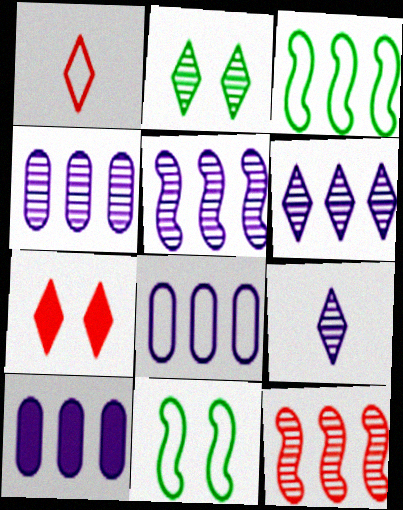[[1, 8, 11], 
[4, 5, 6], 
[4, 8, 10]]